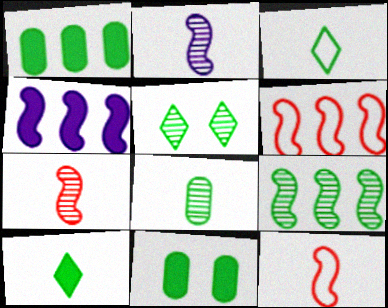[[3, 9, 11], 
[4, 6, 9], 
[5, 8, 9]]